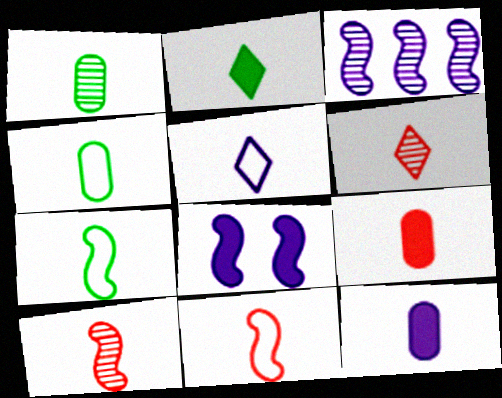[[1, 2, 7], 
[2, 5, 6], 
[4, 5, 11], 
[6, 7, 12], 
[6, 9, 11]]